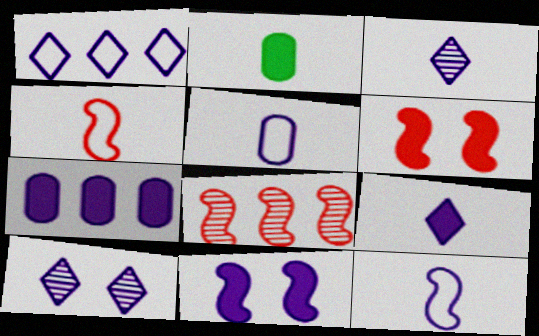[[1, 9, 10], 
[2, 3, 4], 
[4, 6, 8], 
[7, 9, 11], 
[7, 10, 12]]